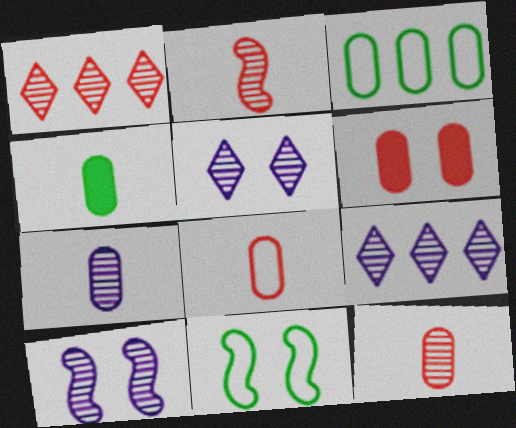[[3, 6, 7], 
[4, 7, 8], 
[5, 6, 11], 
[7, 9, 10]]